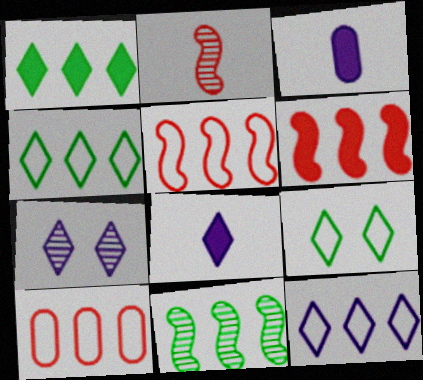[[7, 8, 12]]